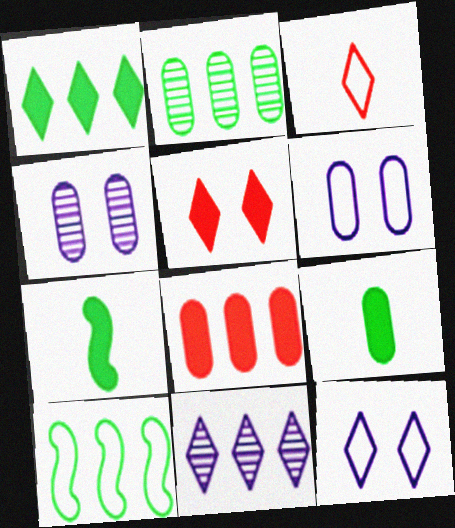[[1, 2, 10], 
[3, 6, 10], 
[8, 10, 11]]